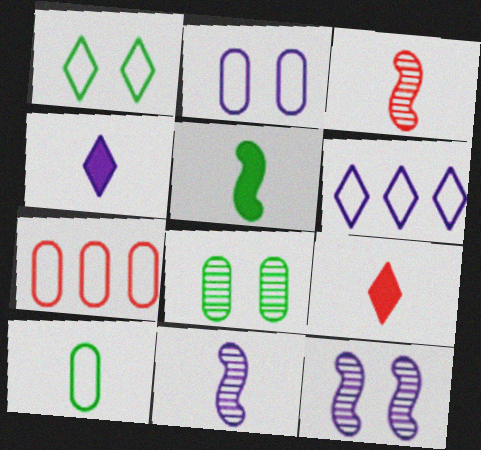[[2, 7, 10], 
[3, 4, 10], 
[9, 10, 11]]